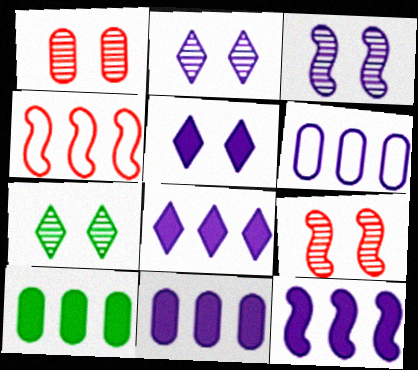[[1, 3, 7], 
[8, 11, 12]]